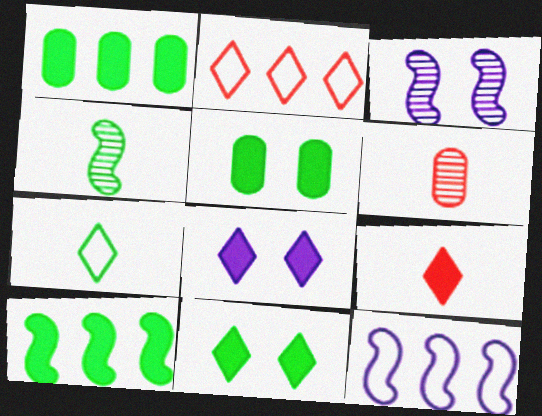[[6, 11, 12]]